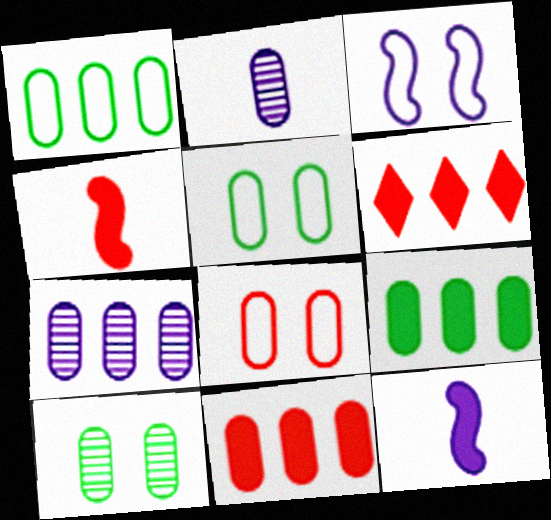[[1, 7, 11], 
[2, 5, 11], 
[2, 8, 9]]